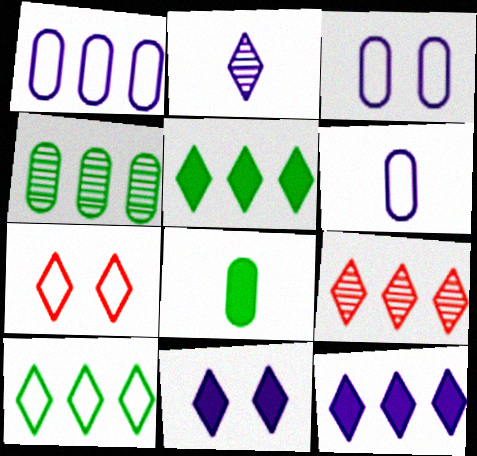[[1, 3, 6], 
[2, 5, 7], 
[9, 10, 12]]